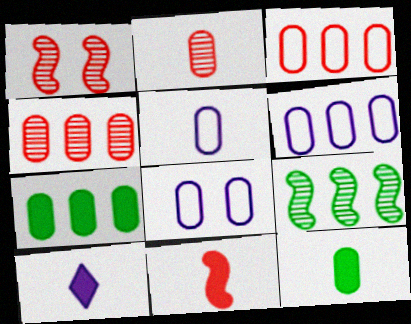[[2, 5, 12], 
[2, 7, 8], 
[4, 6, 7], 
[4, 8, 12], 
[5, 6, 8], 
[10, 11, 12]]